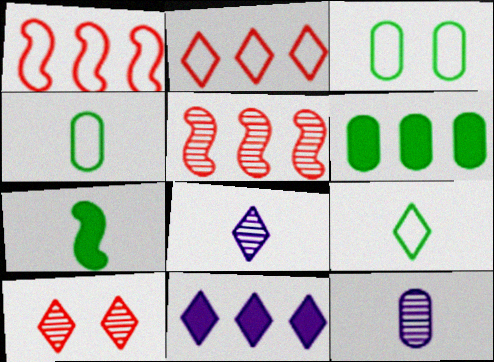[[9, 10, 11]]